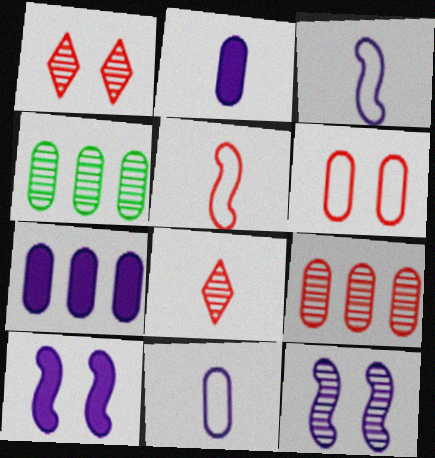[[2, 4, 6], 
[4, 8, 12]]